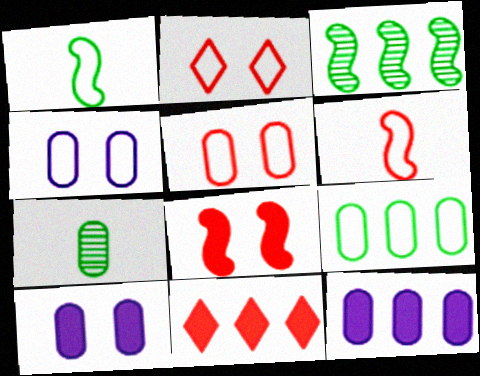[[5, 7, 12]]